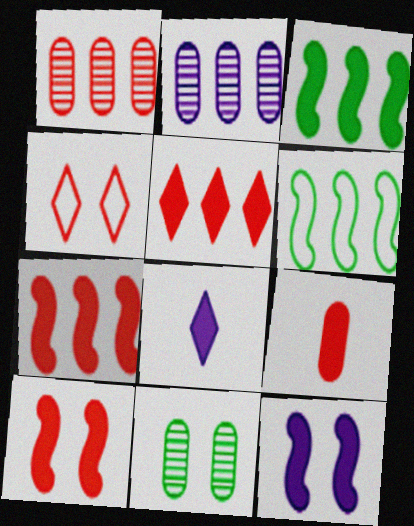[[2, 5, 6], 
[4, 11, 12], 
[5, 9, 10]]